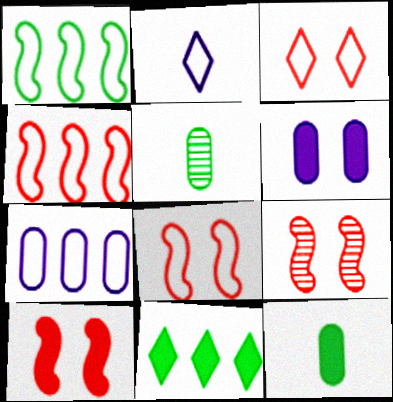[[8, 9, 10]]